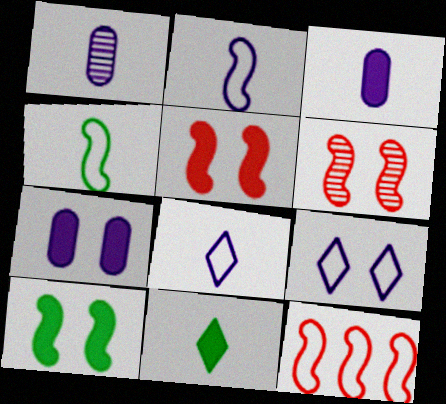[]